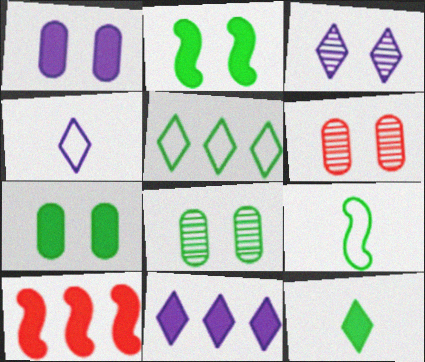[[1, 10, 12], 
[3, 4, 11], 
[4, 8, 10], 
[6, 9, 11]]